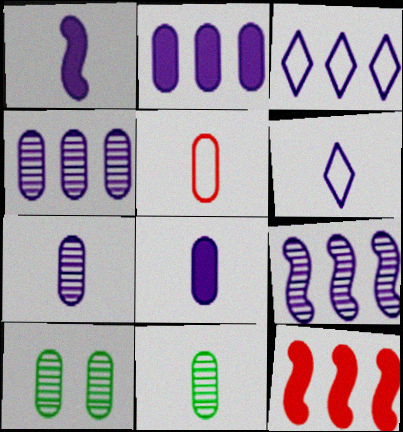[[1, 6, 7], 
[2, 3, 9], 
[2, 5, 10], 
[5, 8, 11], 
[6, 10, 12]]